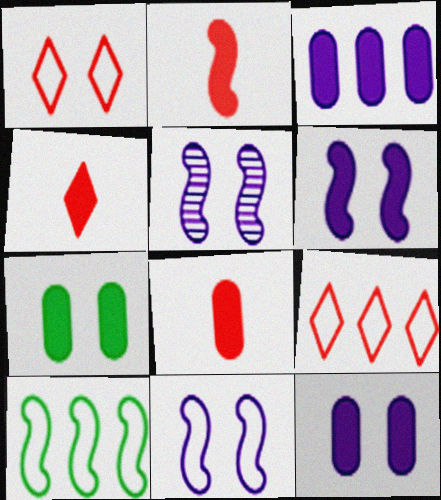[[1, 5, 7], 
[2, 4, 8], 
[2, 5, 10], 
[3, 7, 8], 
[5, 6, 11]]